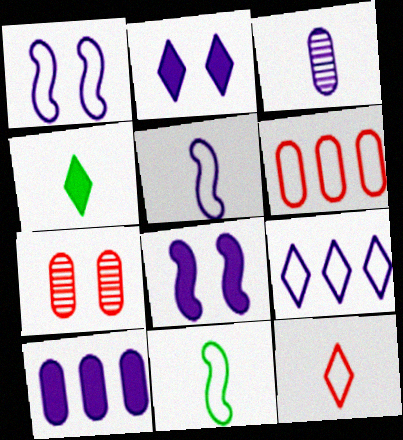[[3, 8, 9]]